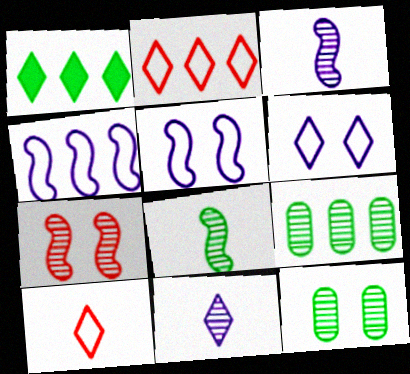[[7, 9, 11]]